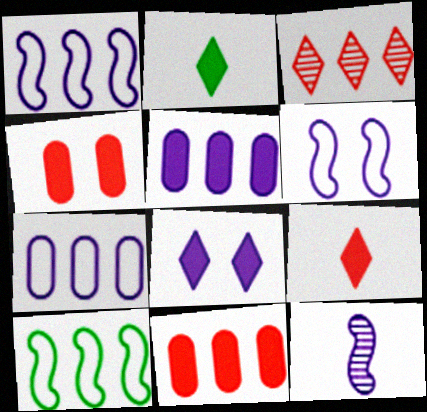[[3, 5, 10], 
[7, 8, 12]]